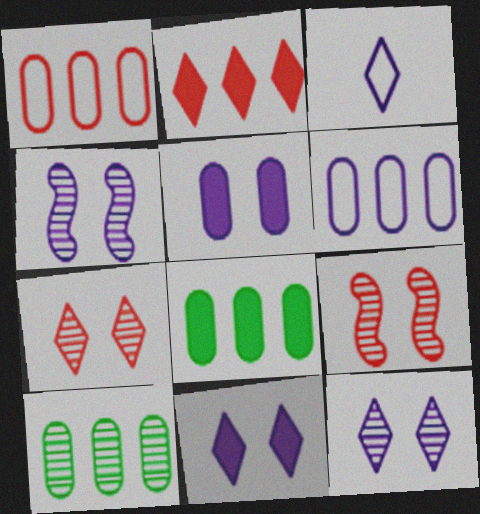[[3, 8, 9]]